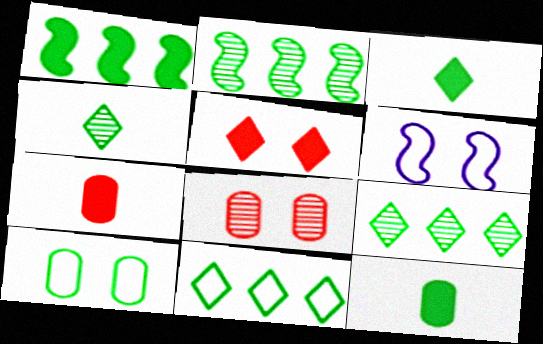[[1, 4, 10], 
[2, 3, 10], 
[6, 7, 9]]